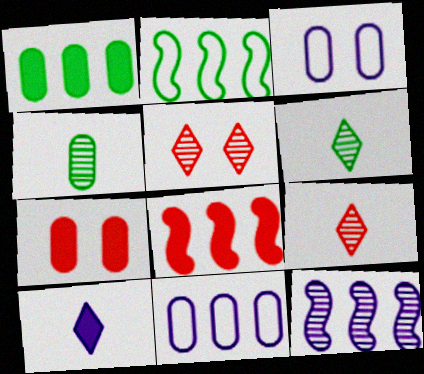[[2, 8, 12], 
[3, 6, 8], 
[3, 10, 12], 
[4, 5, 12], 
[4, 7, 11]]